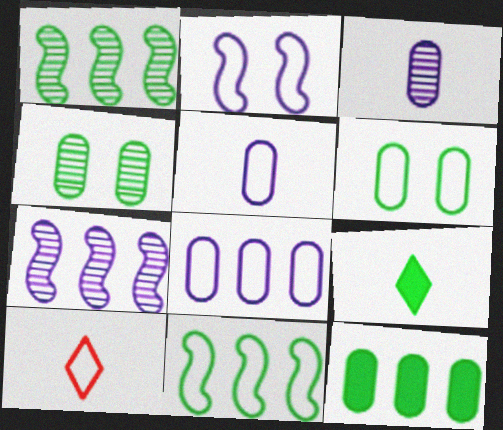[[1, 6, 9], 
[4, 9, 11]]